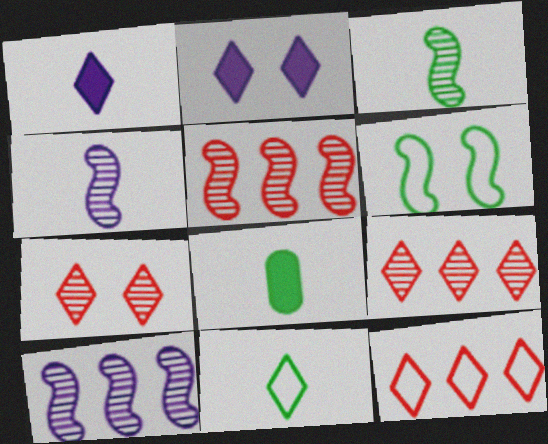[[2, 9, 11], 
[3, 8, 11]]